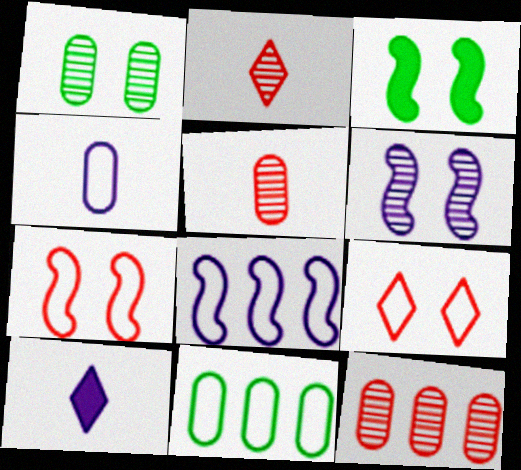[[3, 6, 7]]